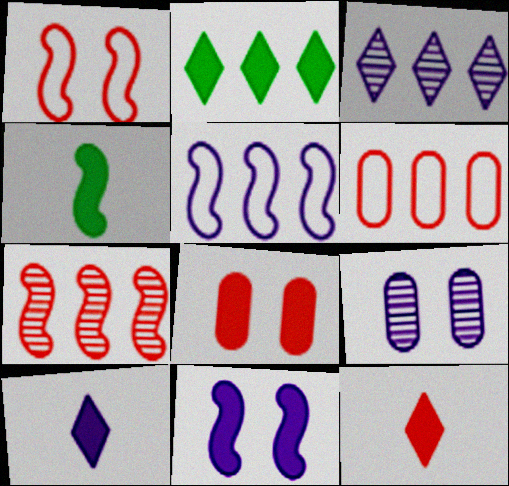[[5, 9, 10]]